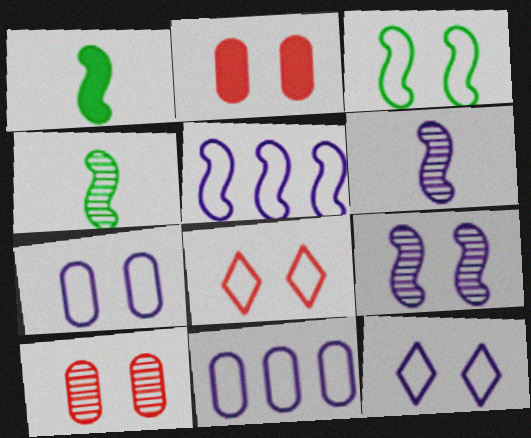[[3, 7, 8]]